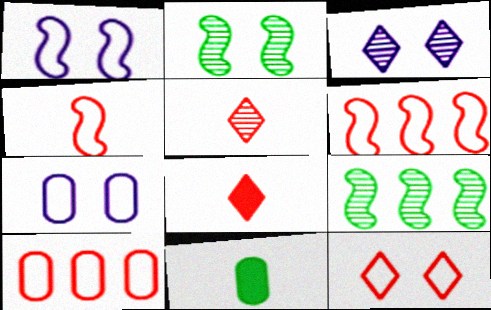[[3, 6, 11], 
[4, 10, 12], 
[7, 8, 9]]